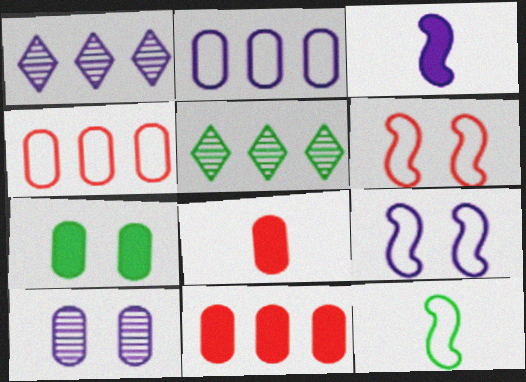[[5, 7, 12], 
[5, 8, 9]]